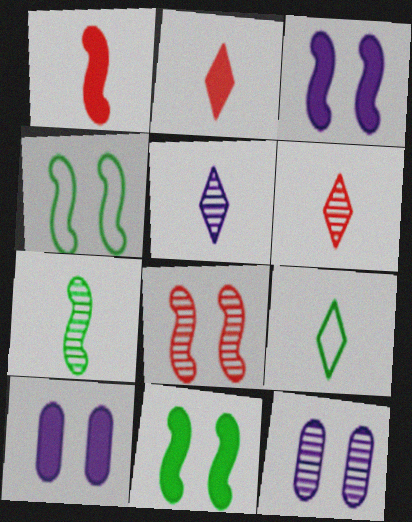[[2, 5, 9], 
[3, 4, 8]]